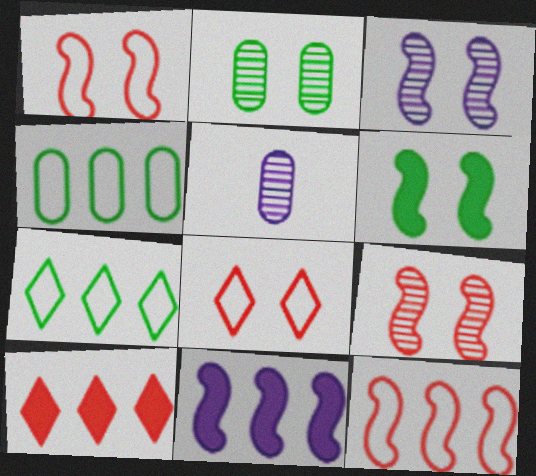[[1, 3, 6]]